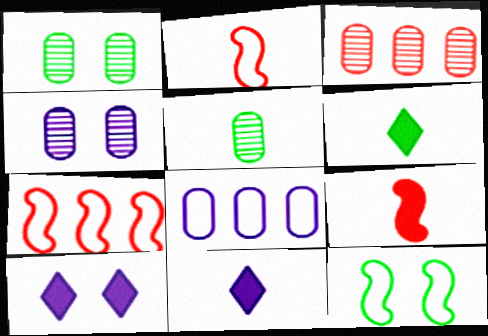[[1, 7, 11], 
[2, 5, 11], 
[3, 4, 5], 
[3, 11, 12], 
[4, 6, 7], 
[5, 7, 10]]